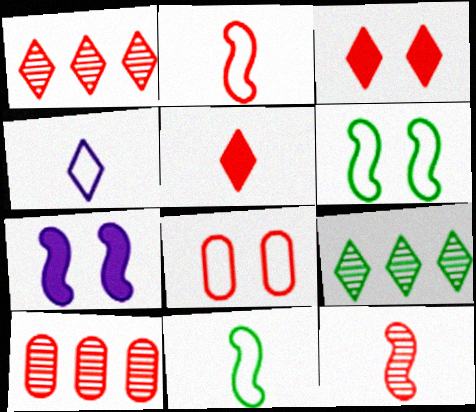[[2, 3, 10], 
[3, 4, 9]]